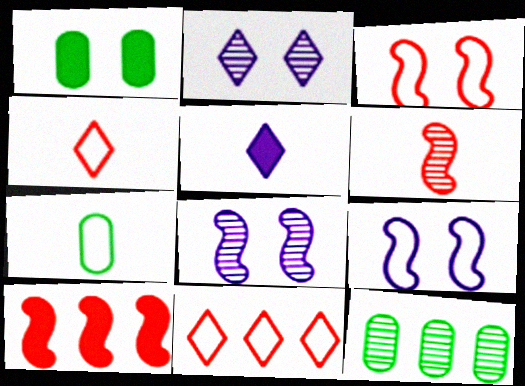[[1, 2, 3], 
[1, 5, 10], 
[1, 7, 12], 
[2, 6, 12], 
[2, 7, 10], 
[3, 5, 12], 
[3, 6, 10], 
[5, 6, 7], 
[7, 9, 11]]